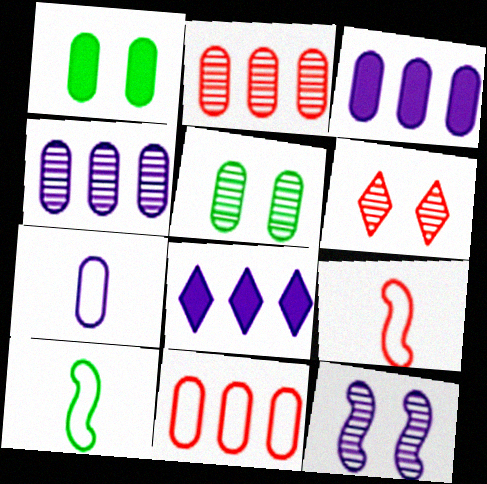[[1, 2, 7], 
[3, 6, 10], 
[5, 6, 12], 
[5, 8, 9], 
[7, 8, 12]]